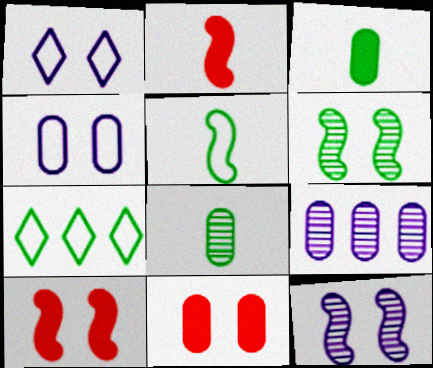[[1, 6, 11], 
[3, 6, 7]]